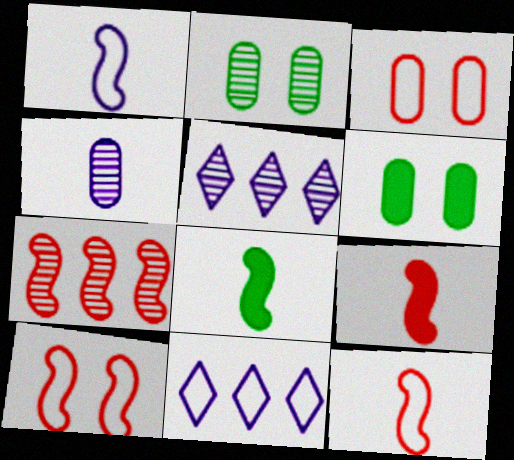[[2, 9, 11], 
[3, 5, 8], 
[5, 6, 12], 
[7, 9, 10]]